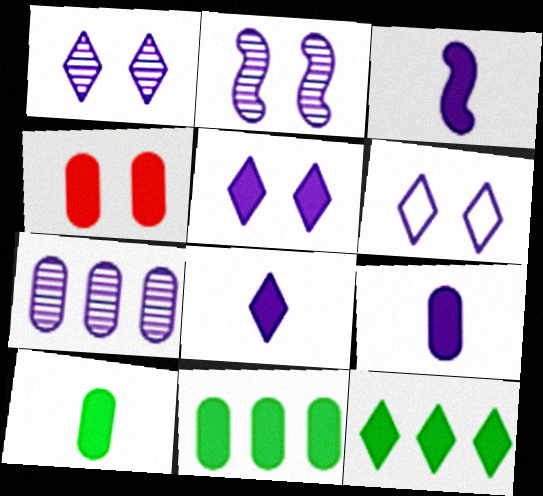[[1, 5, 6], 
[3, 4, 12], 
[3, 6, 7], 
[3, 8, 9], 
[4, 9, 11]]